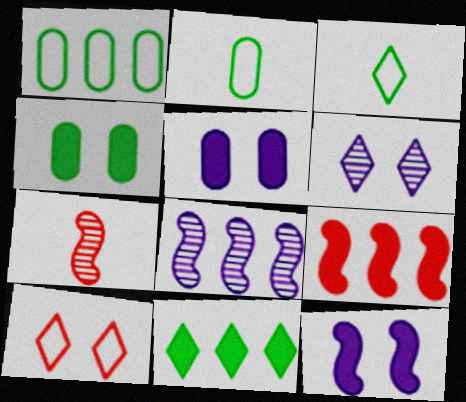[[2, 6, 9]]